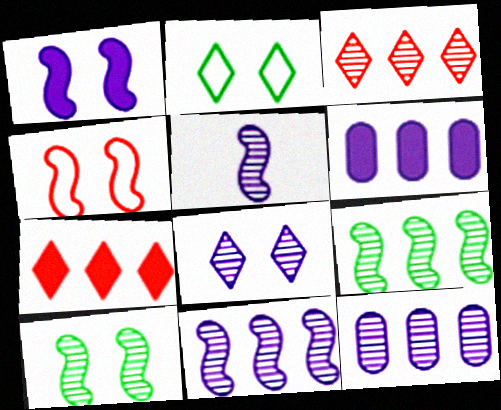[[1, 4, 10], 
[3, 9, 12], 
[5, 8, 12]]